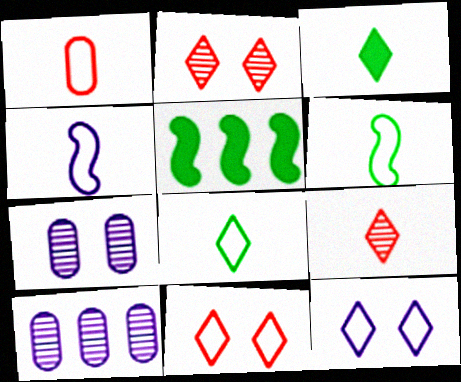[[1, 4, 8]]